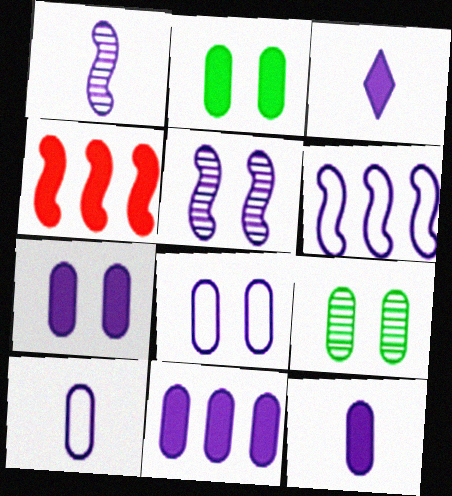[[1, 3, 10], 
[2, 3, 4], 
[7, 11, 12]]